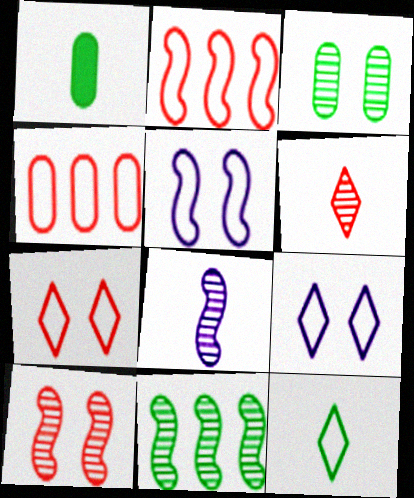[[4, 5, 12], 
[8, 10, 11]]